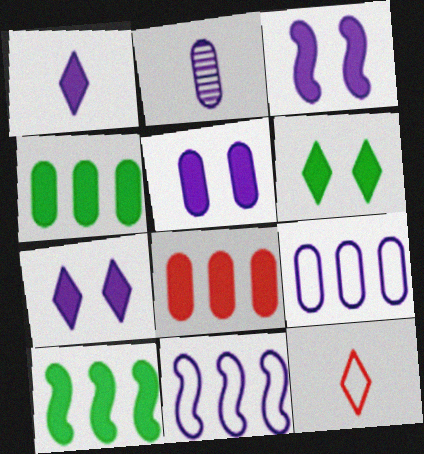[[2, 5, 9], 
[2, 7, 11], 
[3, 5, 7]]